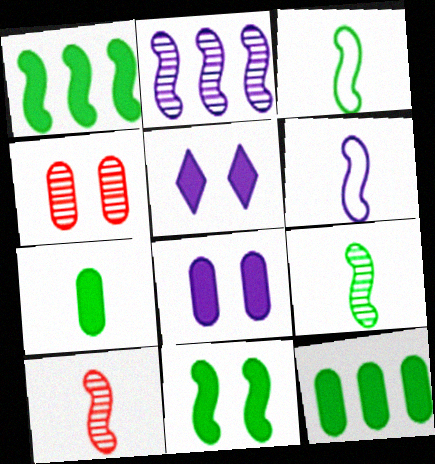[]